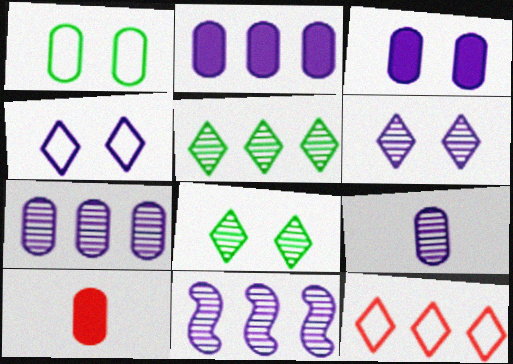[[1, 7, 10], 
[6, 9, 11]]